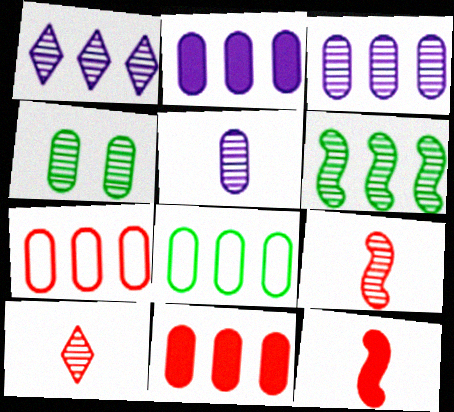[[1, 4, 9], 
[3, 8, 11]]